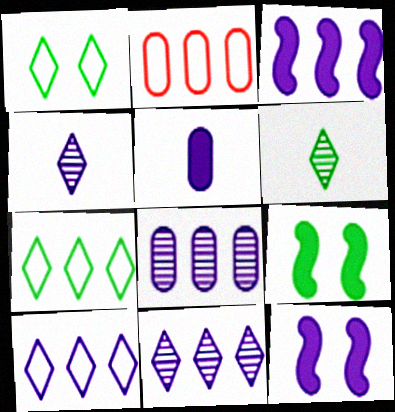[[2, 4, 9], 
[2, 6, 12], 
[3, 8, 10]]